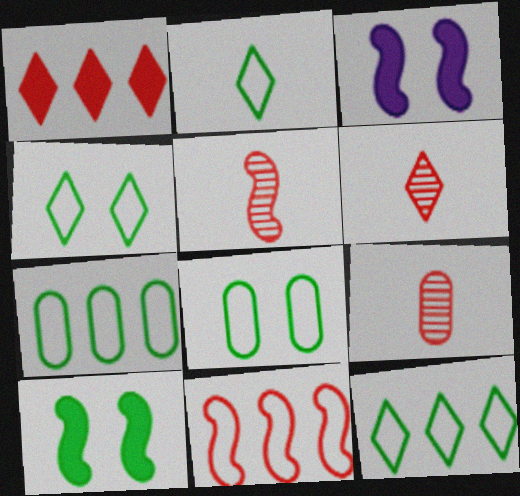[[2, 4, 12], 
[3, 6, 7], 
[3, 9, 12], 
[5, 6, 9]]